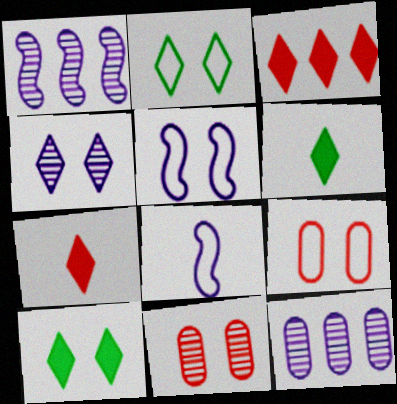[[1, 6, 9], 
[2, 5, 9], 
[5, 10, 11]]